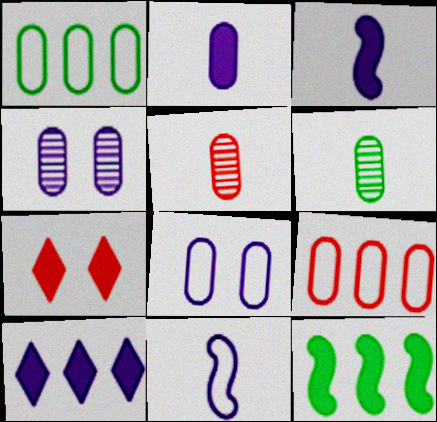[[2, 7, 12], 
[4, 10, 11]]